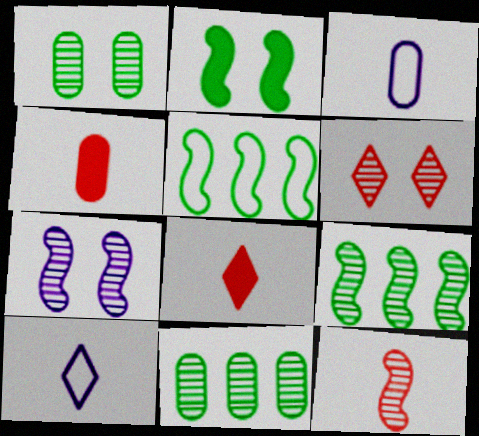[[1, 6, 7], 
[7, 9, 12]]